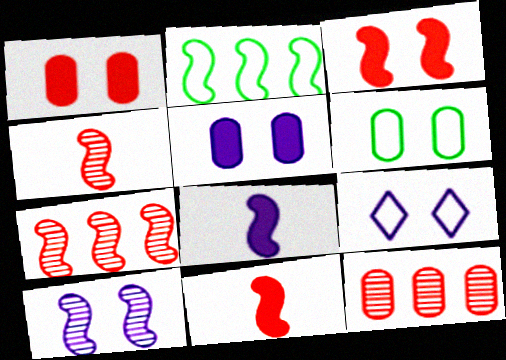[[2, 10, 11], 
[5, 9, 10]]